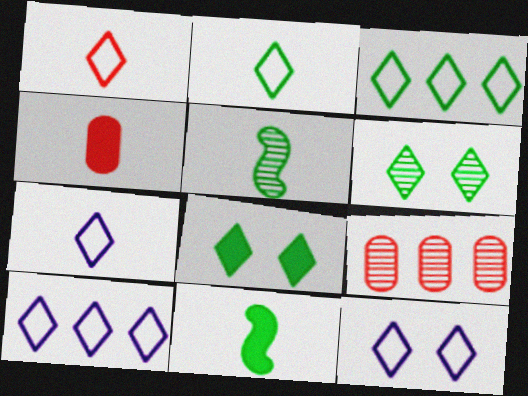[[1, 2, 7], 
[1, 3, 12], 
[4, 5, 7], 
[7, 10, 12], 
[9, 11, 12]]